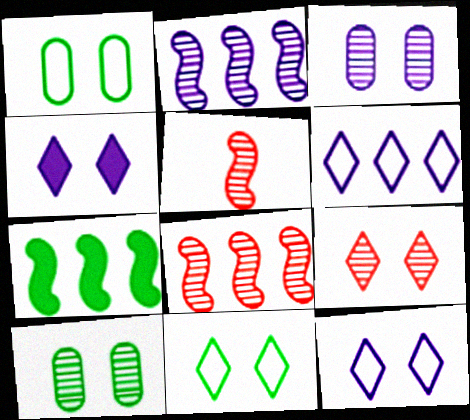[[4, 9, 11]]